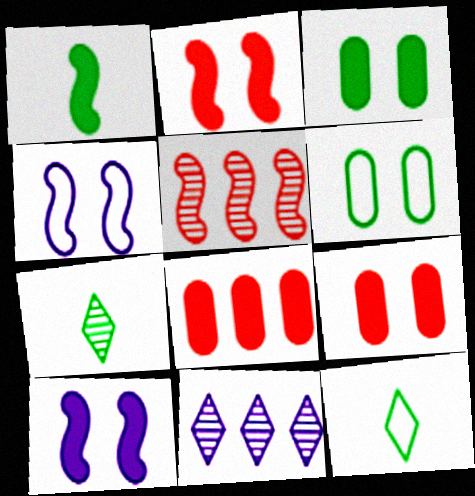[[1, 4, 5], 
[4, 7, 8]]